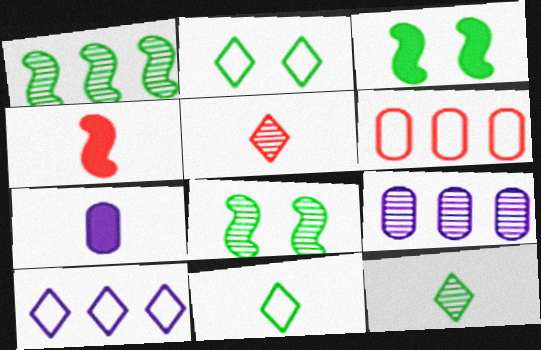[[2, 4, 9], 
[5, 8, 9]]